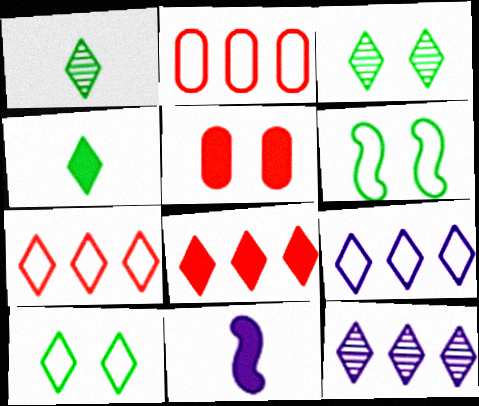[[2, 3, 11]]